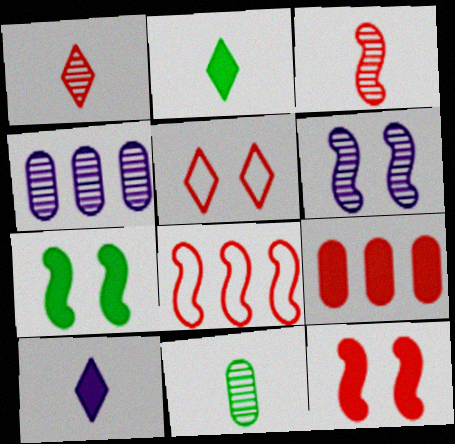[[3, 5, 9], 
[3, 8, 12], 
[7, 9, 10]]